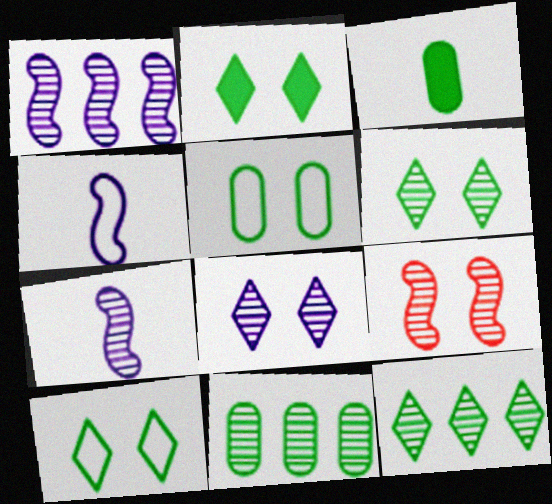[[2, 6, 10], 
[3, 5, 11]]